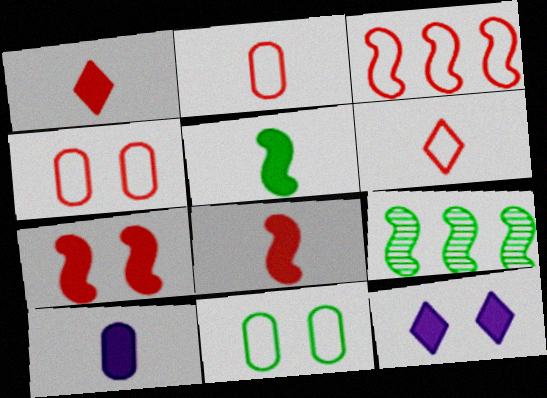[[1, 5, 10], 
[2, 9, 12], 
[3, 4, 6]]